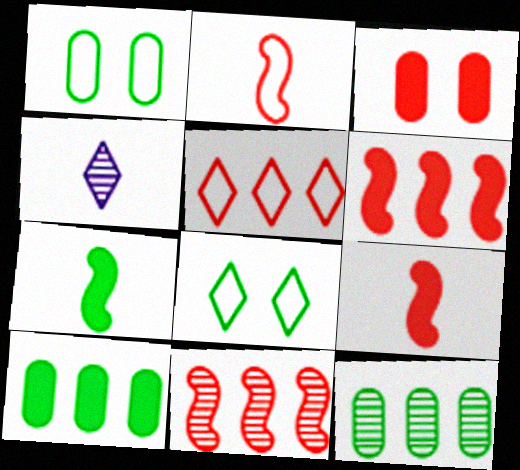[[1, 4, 6], 
[7, 8, 12]]